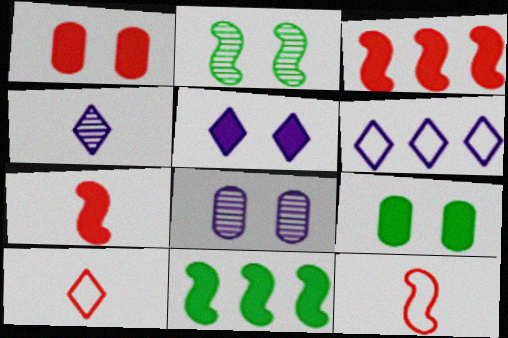[[4, 5, 6], 
[8, 10, 11]]